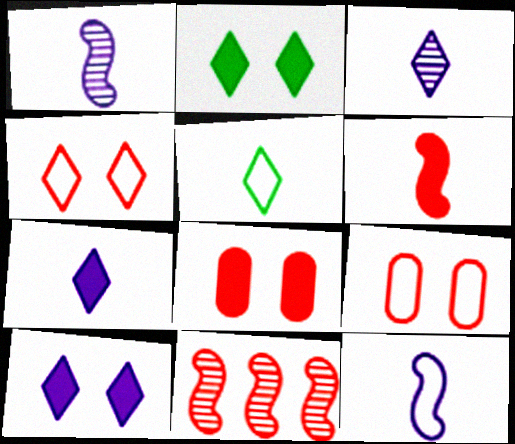[]